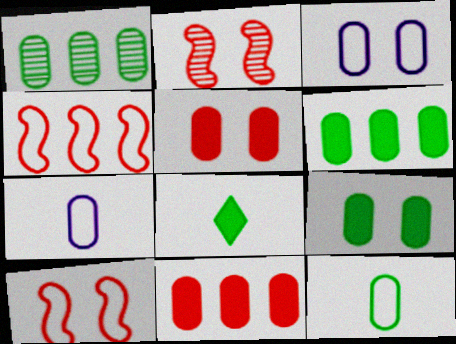[[1, 5, 7], 
[1, 9, 12]]